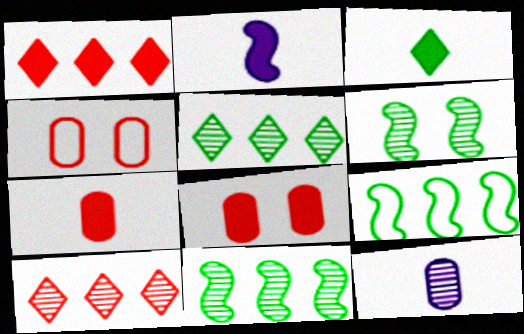[[2, 3, 7], 
[2, 4, 5], 
[6, 10, 12]]